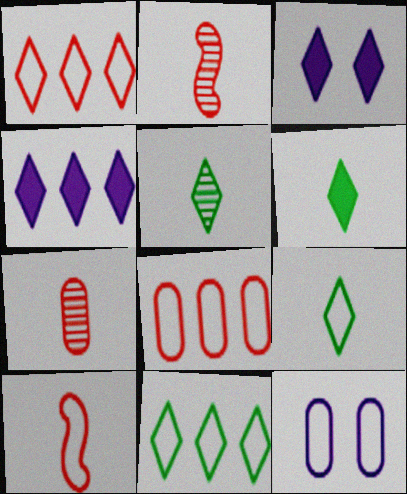[[1, 3, 5], 
[5, 6, 9], 
[10, 11, 12]]